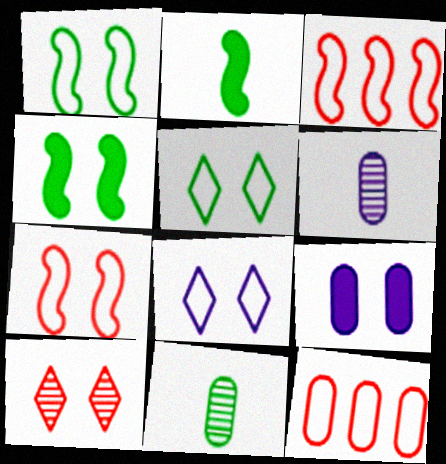[[1, 9, 10], 
[9, 11, 12]]